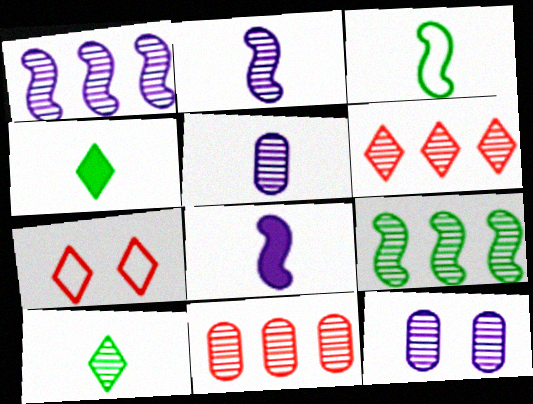[]